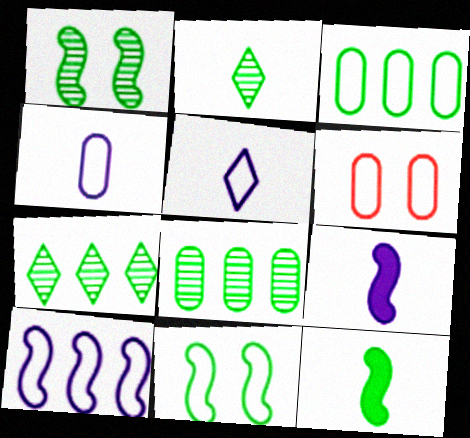[[1, 2, 8], 
[3, 4, 6], 
[6, 7, 9]]